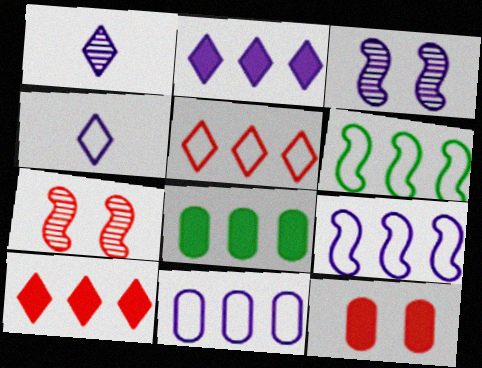[[1, 6, 12], 
[4, 7, 8], 
[5, 6, 11]]